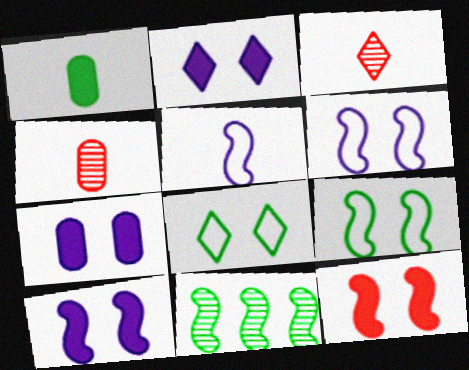[[1, 3, 5], 
[1, 8, 11], 
[2, 7, 10], 
[5, 11, 12]]